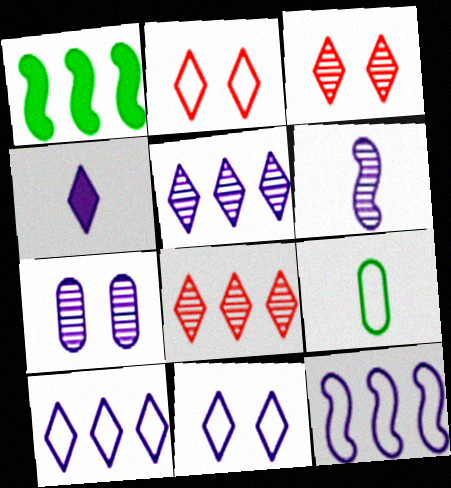[[2, 9, 12], 
[4, 5, 11], 
[4, 7, 12], 
[5, 6, 7]]